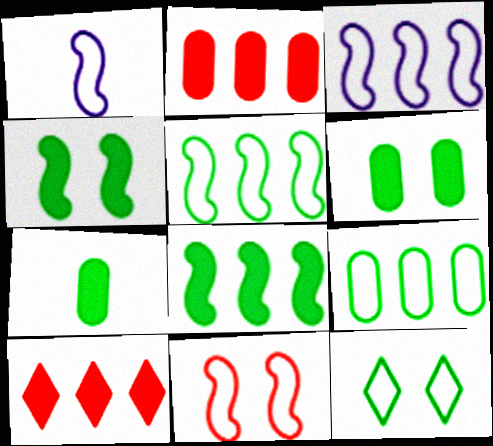[[1, 5, 11]]